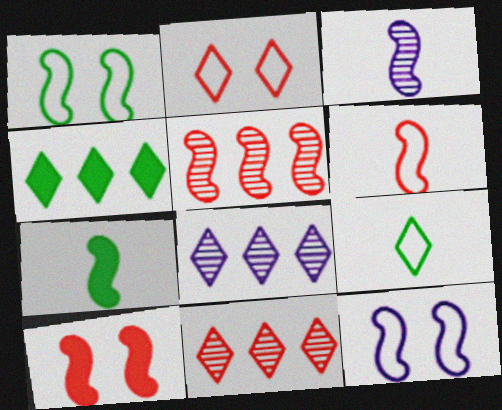[[3, 6, 7], 
[5, 6, 10], 
[5, 7, 12]]